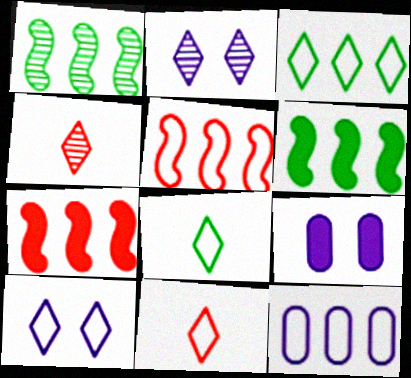[[1, 9, 11], 
[3, 5, 12], 
[3, 10, 11]]